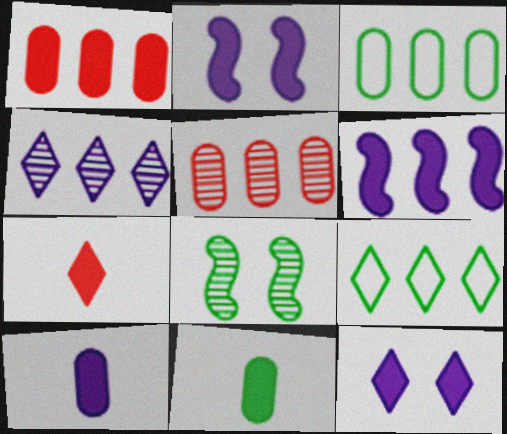[[5, 6, 9], 
[6, 10, 12], 
[8, 9, 11]]